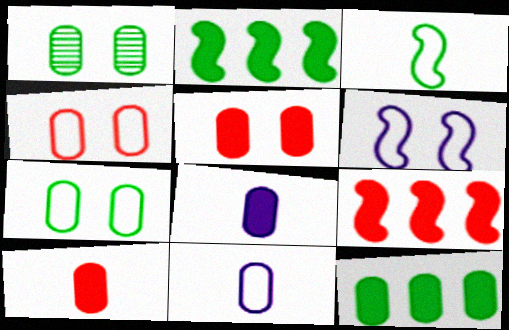[[5, 8, 12]]